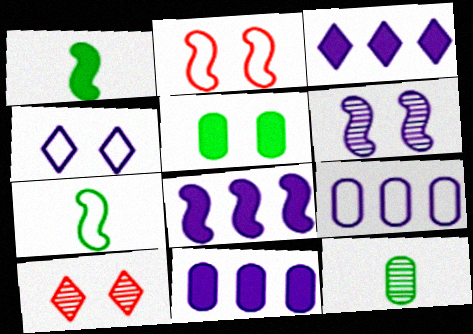[[1, 9, 10], 
[2, 3, 12], 
[3, 8, 11], 
[7, 10, 11]]